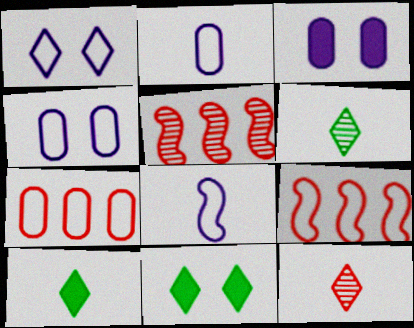[[2, 5, 11], 
[3, 6, 9], 
[4, 5, 10]]